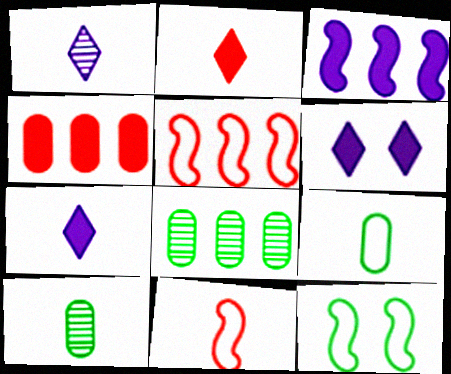[[1, 4, 12], 
[5, 6, 10], 
[6, 8, 11], 
[7, 10, 11]]